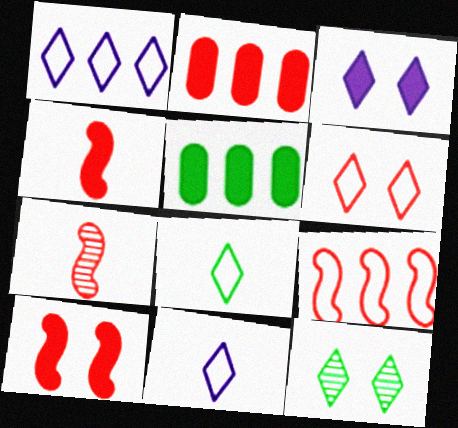[[1, 6, 8], 
[2, 6, 7], 
[3, 4, 5], 
[3, 6, 12], 
[7, 9, 10]]